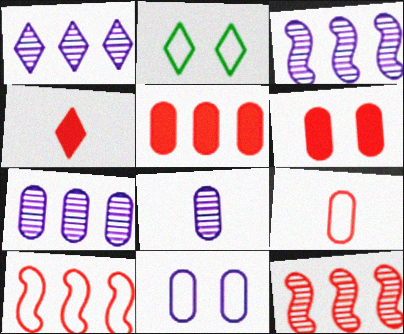[[1, 2, 4], 
[1, 3, 7]]